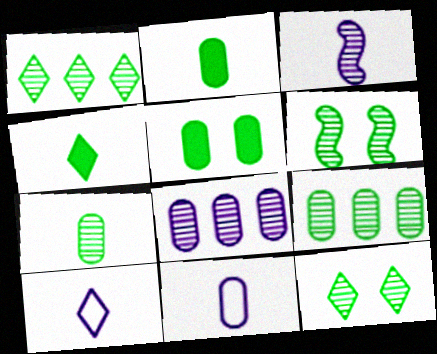[[1, 6, 7]]